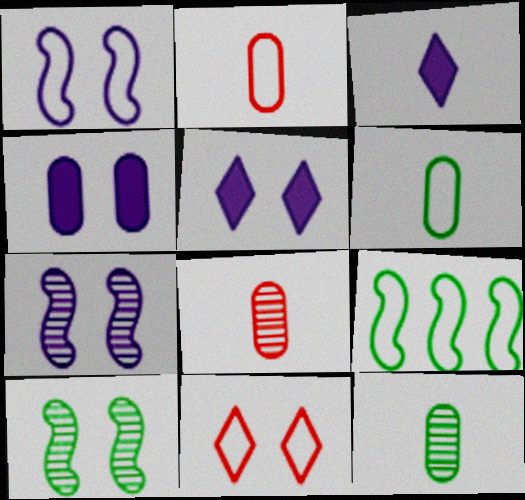[[4, 10, 11], 
[5, 8, 9]]